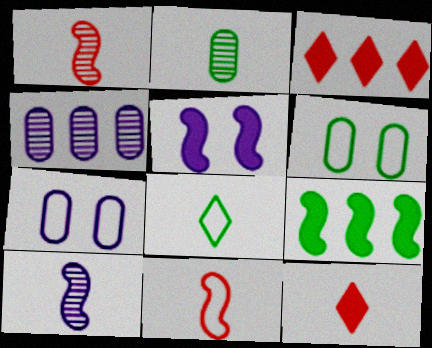[[3, 6, 10]]